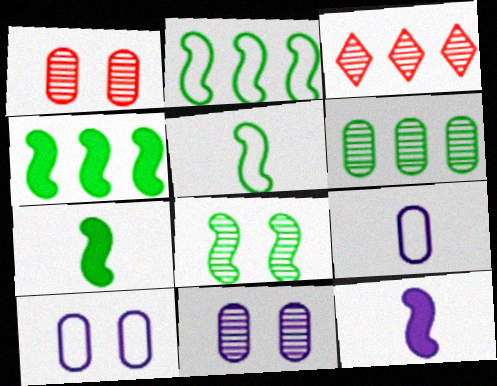[[2, 7, 8], 
[3, 7, 10], 
[4, 5, 8]]